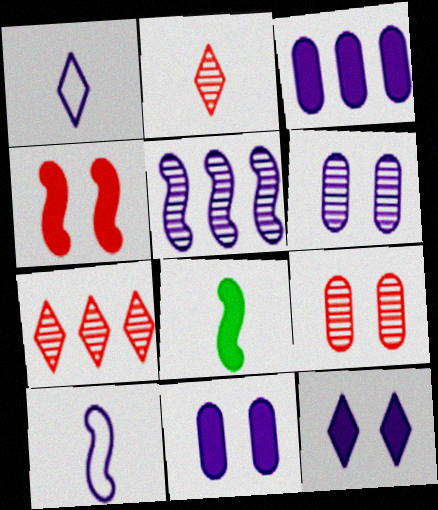[[1, 5, 11]]